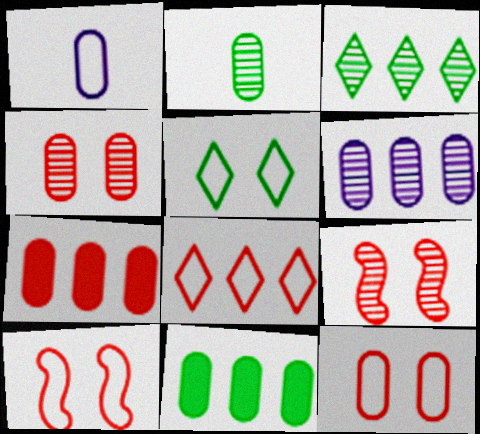[[1, 4, 11], 
[2, 4, 6]]